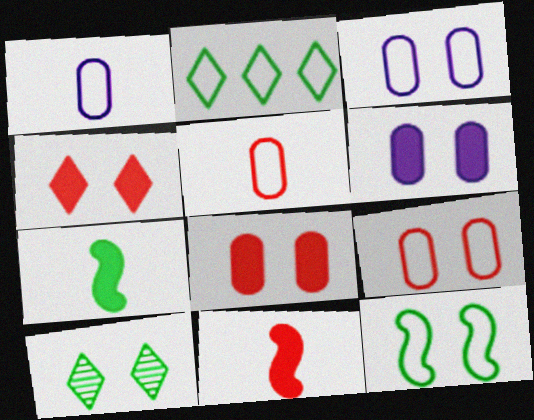[]